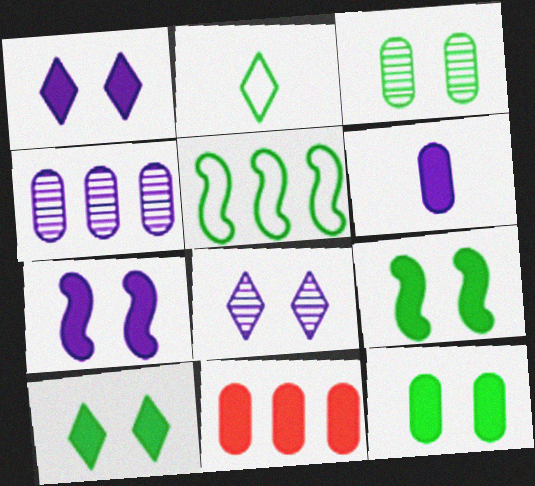[[6, 11, 12], 
[9, 10, 12]]